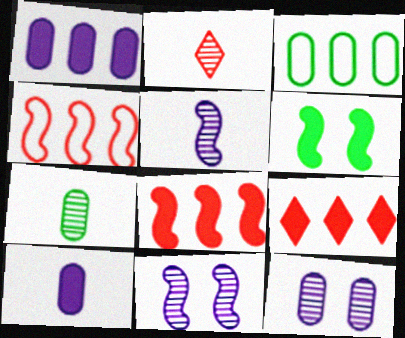[[2, 5, 7], 
[4, 5, 6], 
[6, 9, 10]]